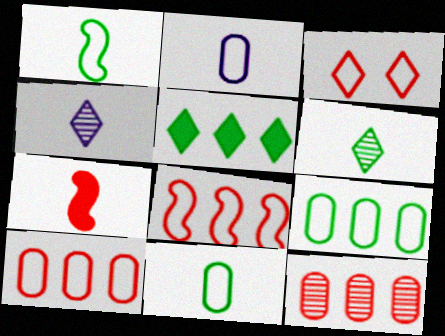[[2, 6, 7], 
[3, 4, 5], 
[3, 7, 12], 
[4, 7, 11]]